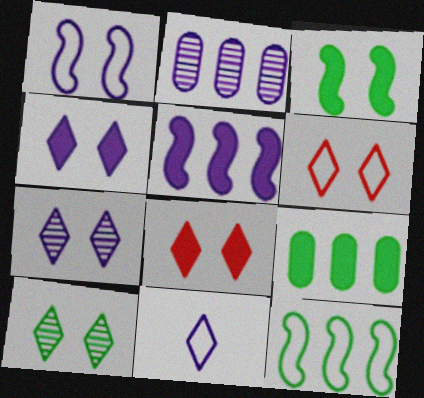[[4, 6, 10]]